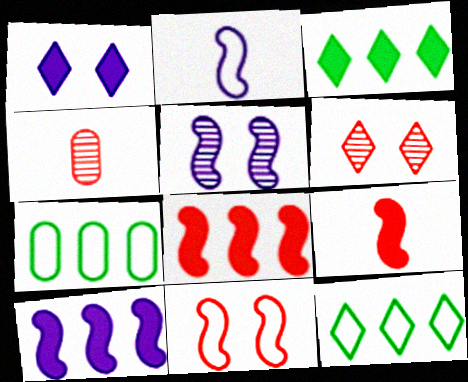[[2, 5, 10]]